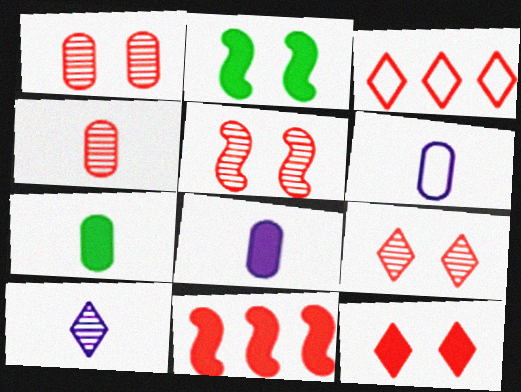[[1, 5, 9], 
[4, 6, 7]]